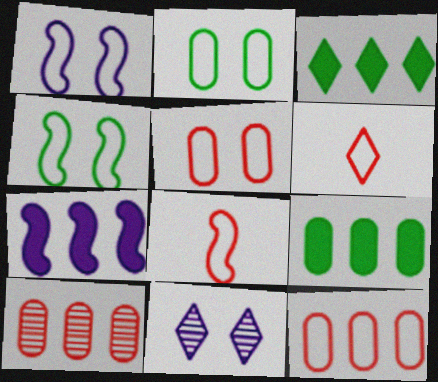[[3, 6, 11], 
[8, 9, 11]]